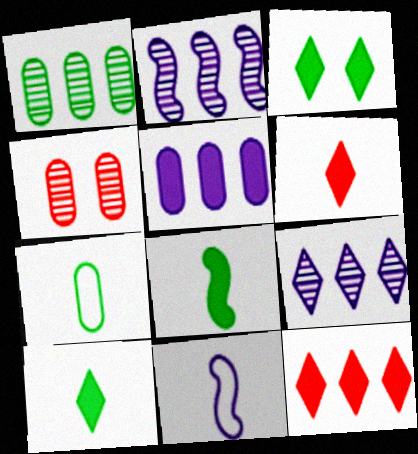[[4, 5, 7]]